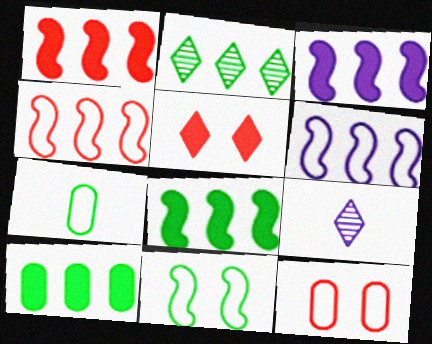[[1, 3, 8], 
[8, 9, 12]]